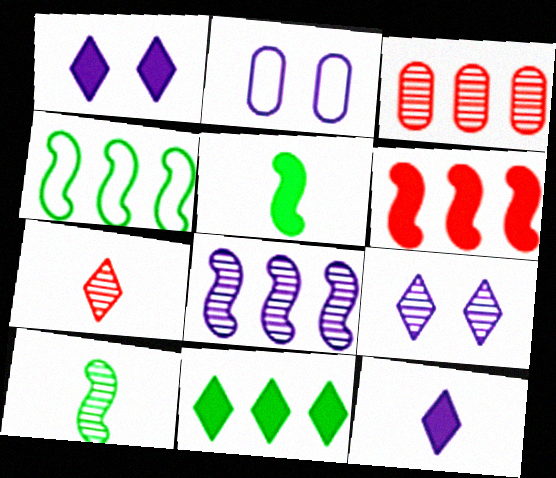[[2, 8, 12], 
[3, 9, 10], 
[4, 6, 8]]